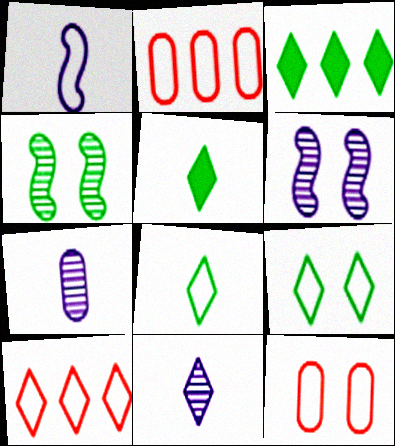[[1, 2, 9], 
[2, 5, 6]]